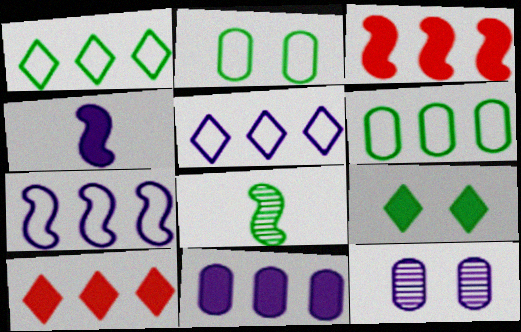[[4, 5, 12], 
[6, 8, 9]]